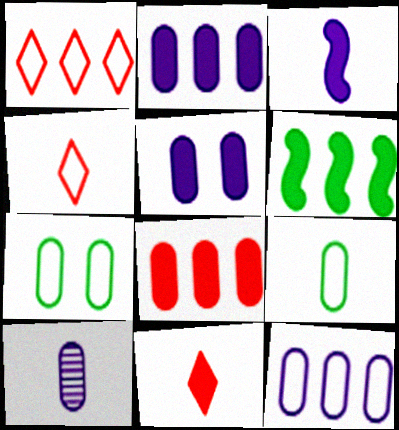[[5, 6, 11], 
[5, 10, 12], 
[7, 8, 10]]